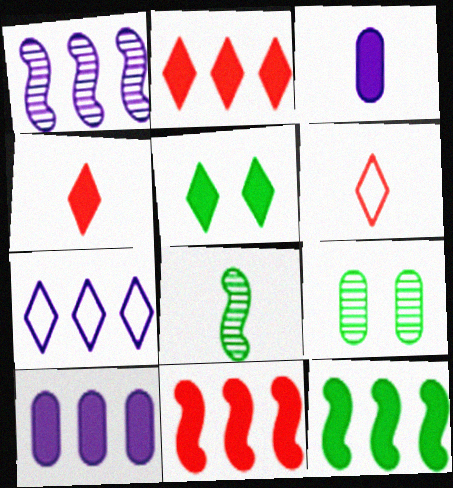[[1, 7, 10], 
[2, 10, 12], 
[3, 5, 11], 
[3, 6, 8]]